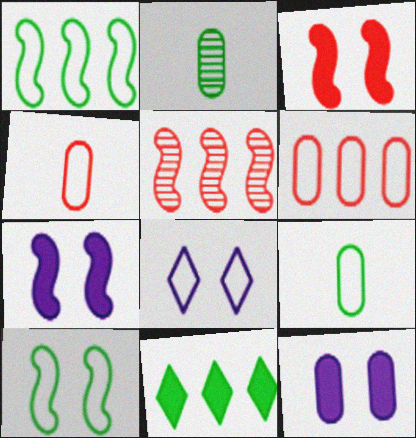[[1, 4, 8], 
[2, 6, 12], 
[2, 10, 11]]